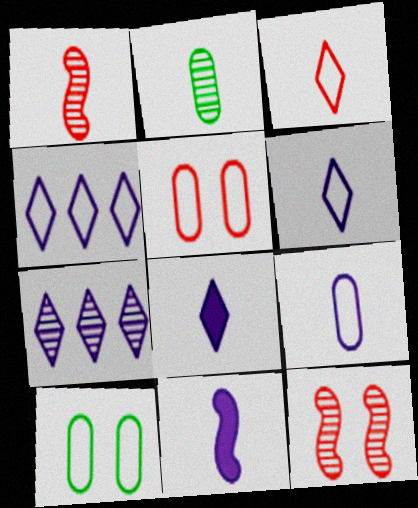[[2, 3, 11], 
[2, 7, 12]]